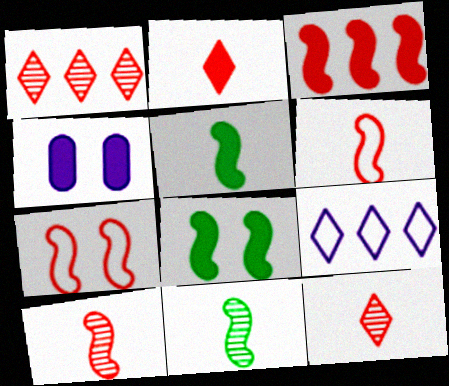[[3, 7, 10]]